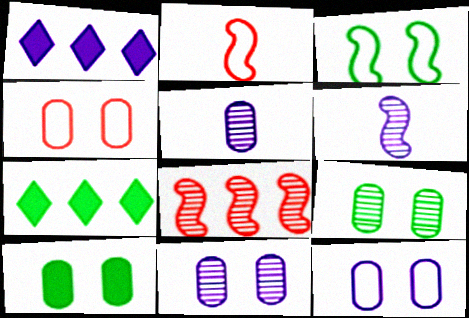[[1, 2, 9], 
[1, 6, 12], 
[2, 7, 11], 
[4, 6, 7], 
[4, 10, 11]]